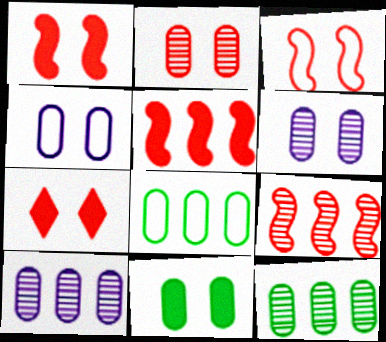[[2, 3, 7], 
[2, 4, 11]]